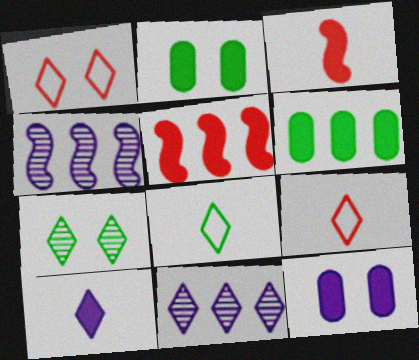[[2, 4, 9], 
[2, 5, 10]]